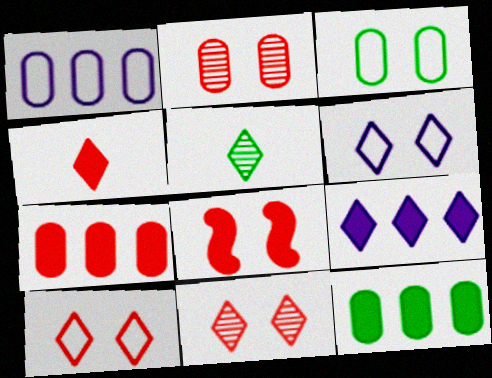[[1, 5, 8], 
[2, 8, 10], 
[4, 7, 8], 
[5, 9, 10]]